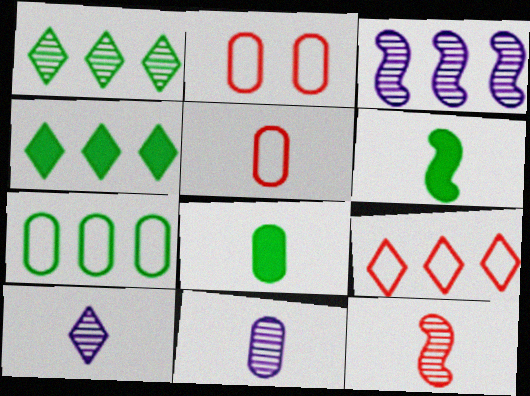[[5, 6, 10], 
[5, 8, 11]]